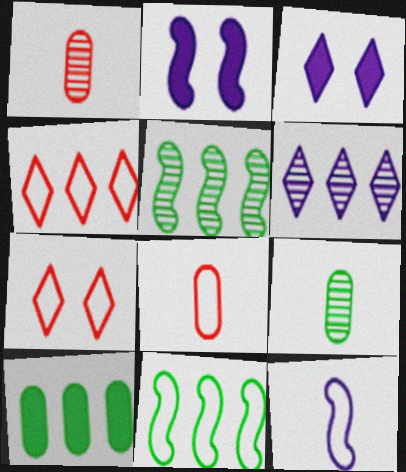[[1, 3, 11], 
[2, 4, 9], 
[3, 5, 8]]